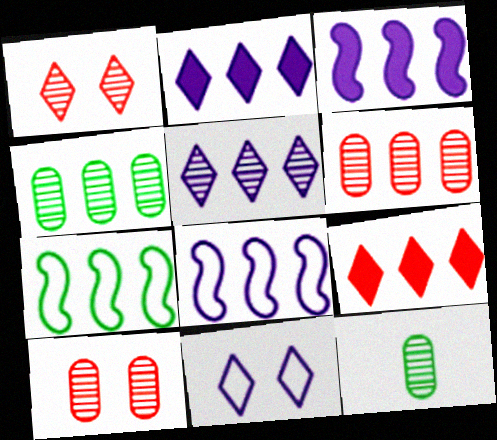[[2, 6, 7], 
[4, 8, 9]]